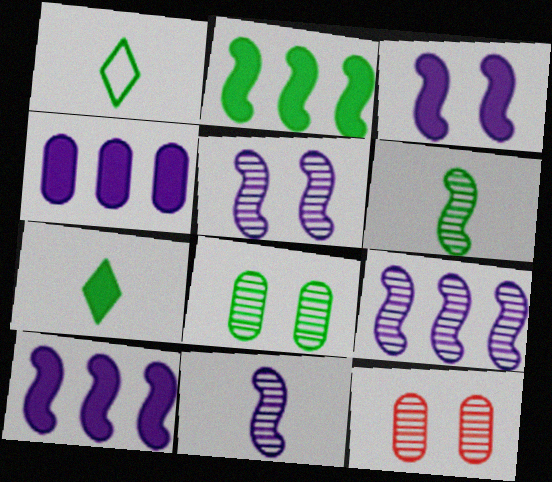[[1, 2, 8], 
[1, 10, 12], 
[5, 9, 11]]